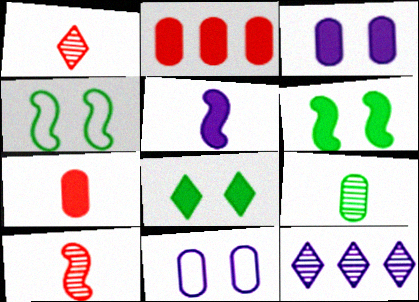[[2, 5, 8], 
[2, 9, 11], 
[4, 7, 12], 
[5, 11, 12]]